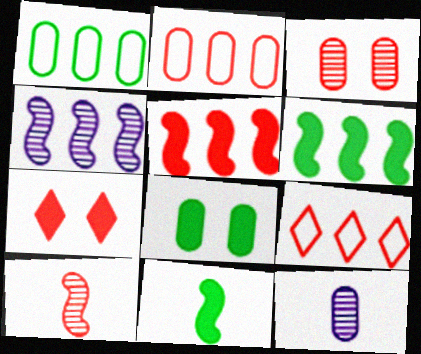[[2, 7, 10], 
[2, 8, 12]]